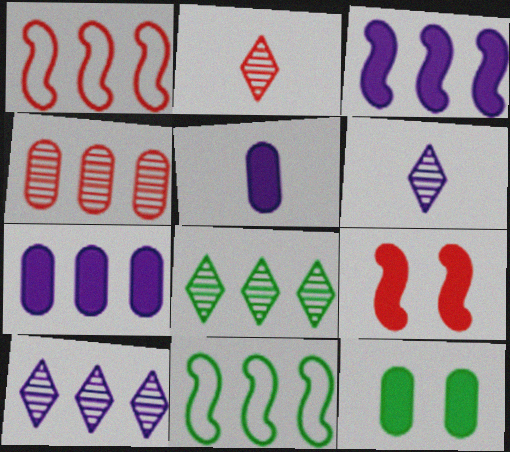[[1, 6, 12], 
[1, 7, 8]]